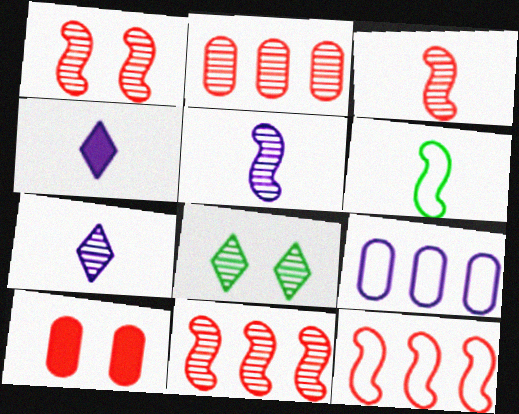[[1, 3, 11], 
[2, 5, 8]]